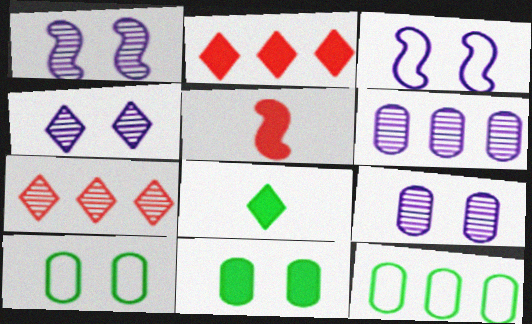[[1, 4, 9], 
[4, 5, 12]]